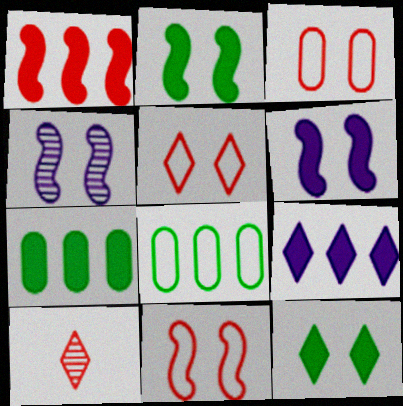[[1, 3, 10], 
[1, 7, 9], 
[2, 4, 11], 
[3, 4, 12], 
[3, 5, 11], 
[6, 8, 10]]